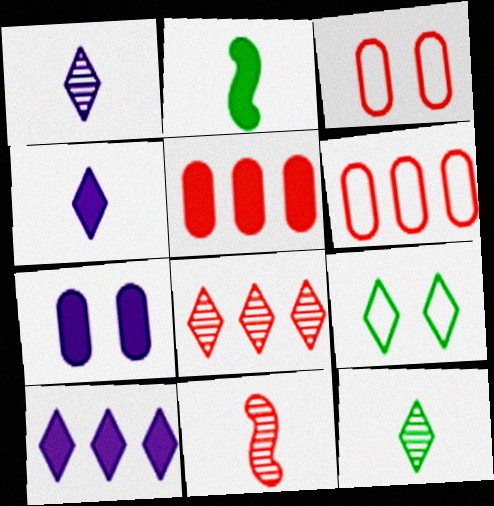[[4, 8, 9]]